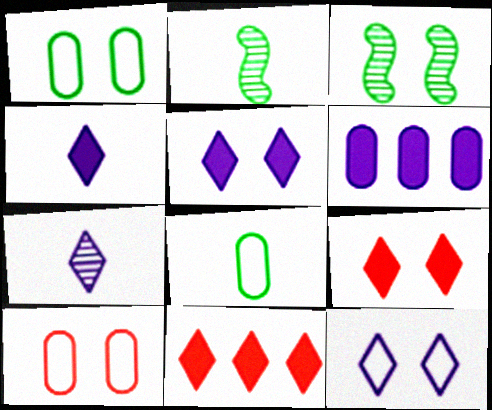[[3, 5, 10]]